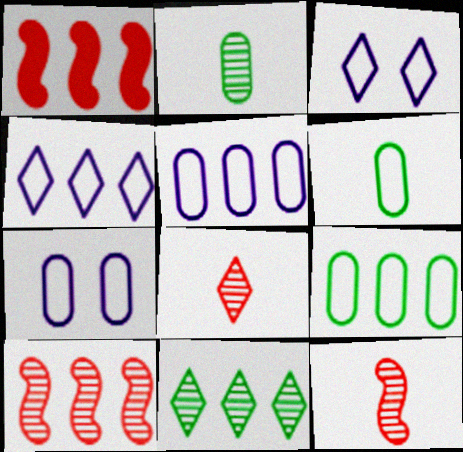[[1, 2, 3], 
[1, 5, 11]]